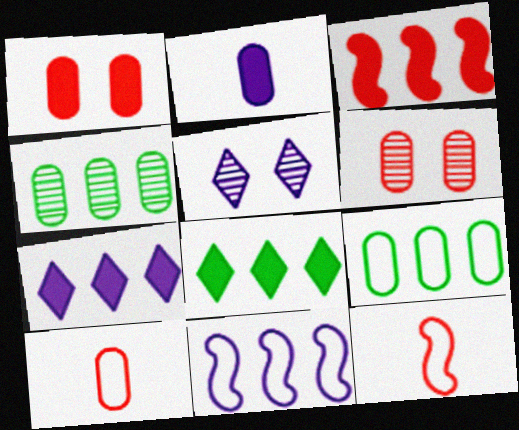[[2, 5, 11], 
[2, 6, 9]]